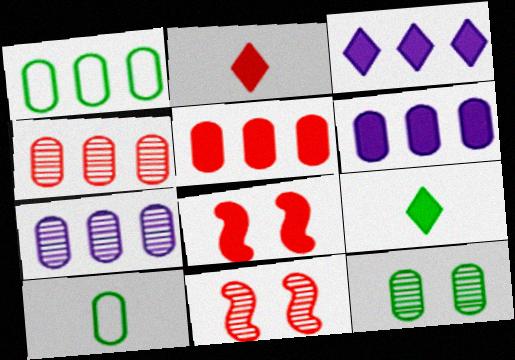[[1, 4, 6], 
[1, 5, 7], 
[2, 5, 8], 
[3, 10, 11], 
[6, 8, 9]]